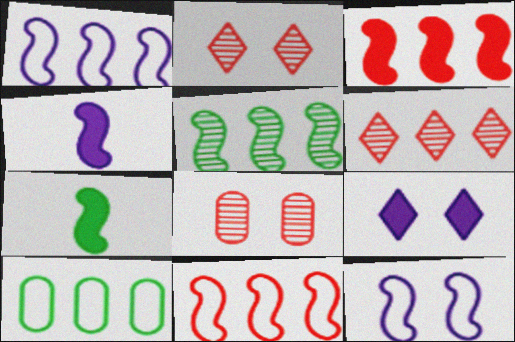[[1, 3, 5], 
[2, 4, 10]]